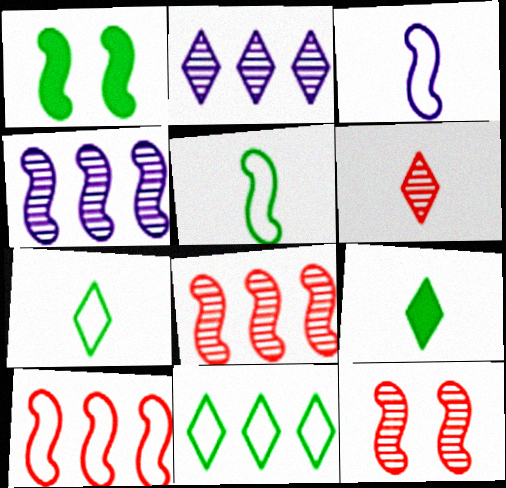[[1, 3, 8]]